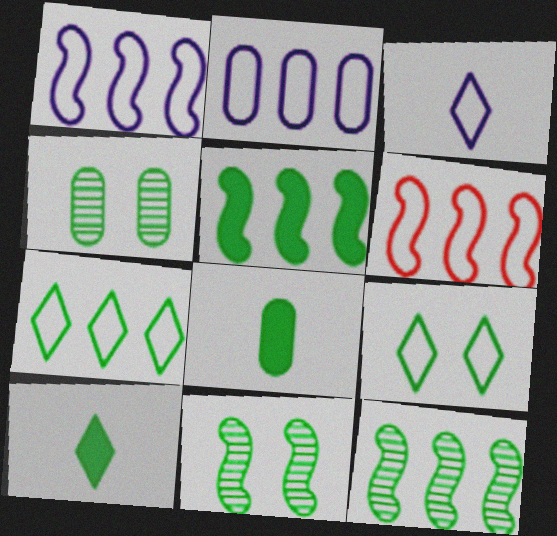[[2, 6, 7], 
[7, 8, 11], 
[8, 9, 12]]